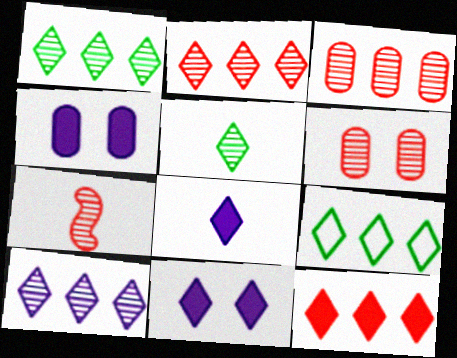[[1, 2, 10], 
[2, 6, 7], 
[4, 7, 9], 
[9, 10, 12]]